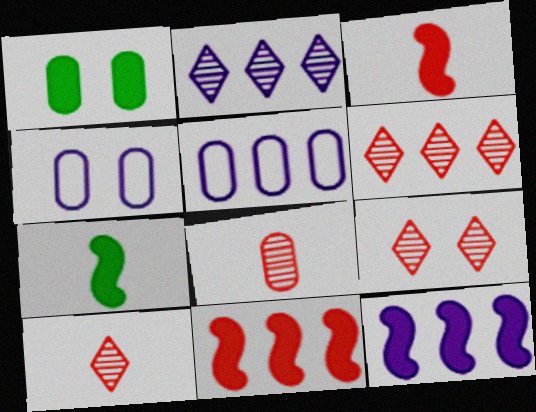[[1, 5, 8], 
[2, 5, 12], 
[4, 6, 7], 
[5, 7, 9], 
[6, 9, 10]]